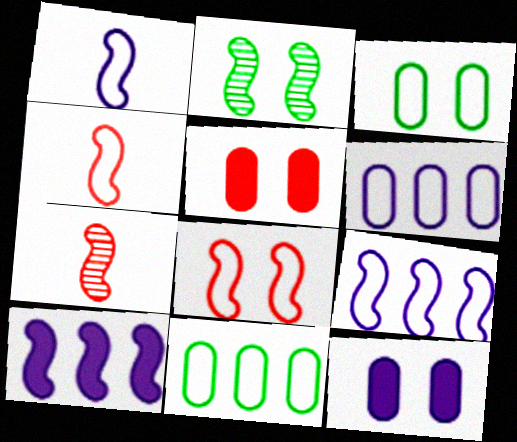[[2, 4, 10]]